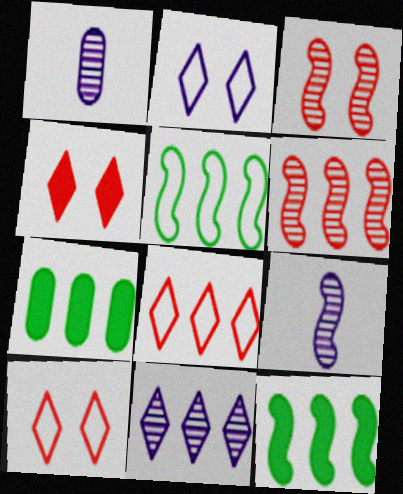[[1, 4, 5], 
[1, 10, 12], 
[7, 9, 10]]